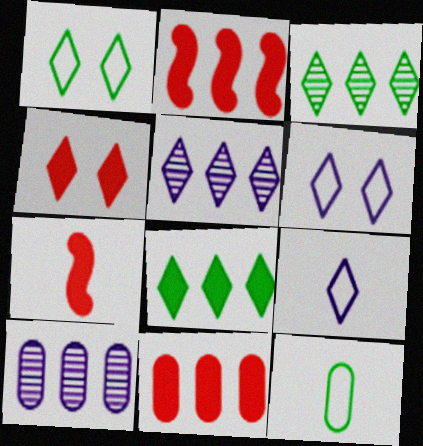[[1, 7, 10], 
[3, 4, 9], 
[4, 7, 11]]